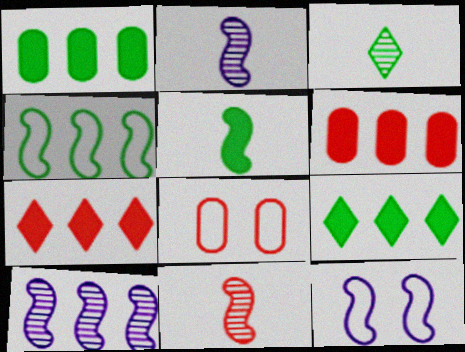[[2, 8, 9], 
[3, 6, 12], 
[7, 8, 11]]